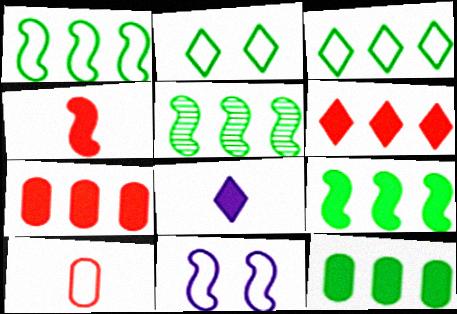[[1, 5, 9], 
[3, 5, 12], 
[3, 10, 11], 
[4, 5, 11]]